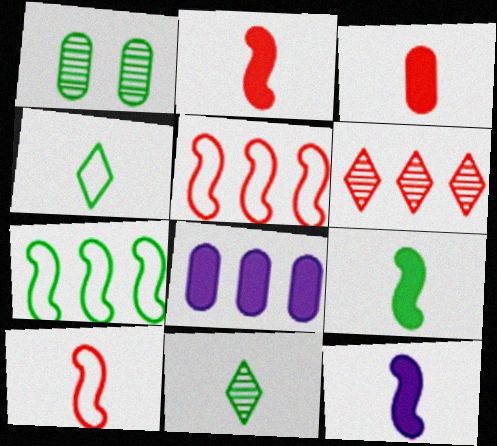[[2, 9, 12], 
[6, 7, 8]]